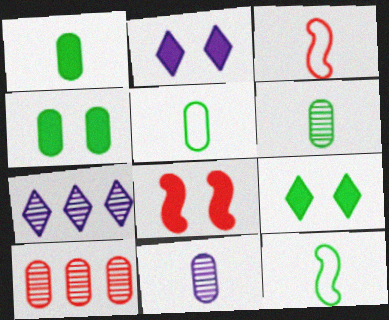[[1, 5, 6], 
[2, 4, 8], 
[2, 10, 12], 
[3, 4, 7], 
[5, 7, 8]]